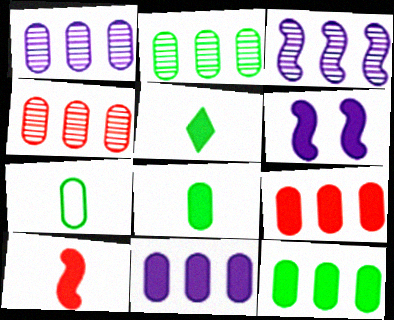[[1, 2, 4], 
[5, 6, 9], 
[9, 11, 12]]